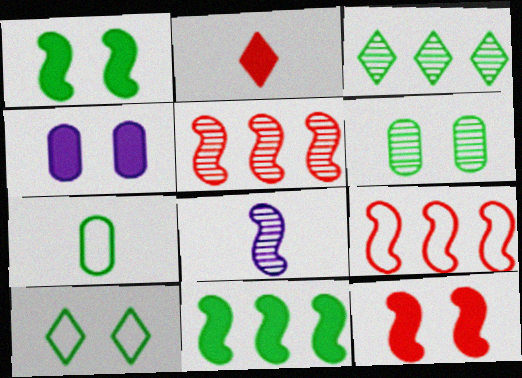[[1, 3, 7], 
[1, 6, 10], 
[1, 8, 9], 
[2, 4, 11], 
[2, 7, 8]]